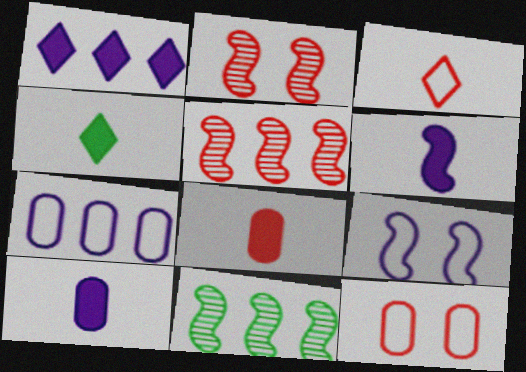[[2, 4, 7], 
[4, 6, 8]]